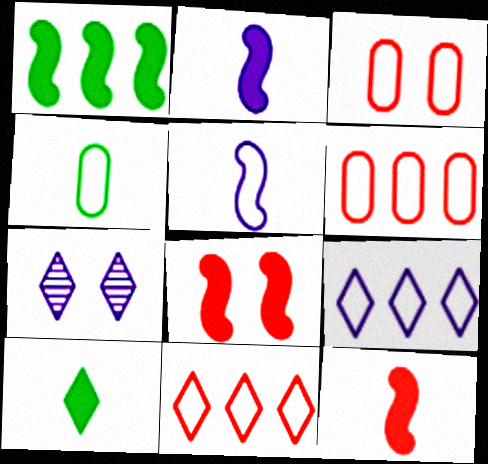[[1, 2, 8], 
[7, 10, 11]]